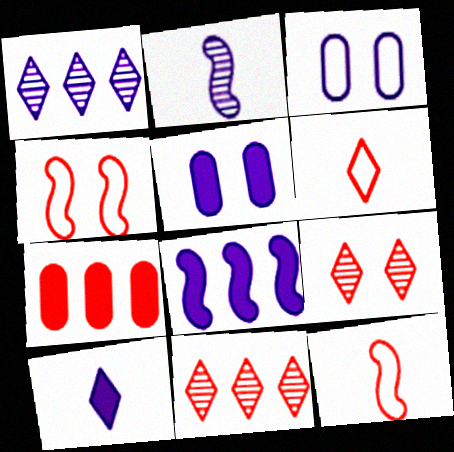[[5, 8, 10], 
[7, 9, 12]]